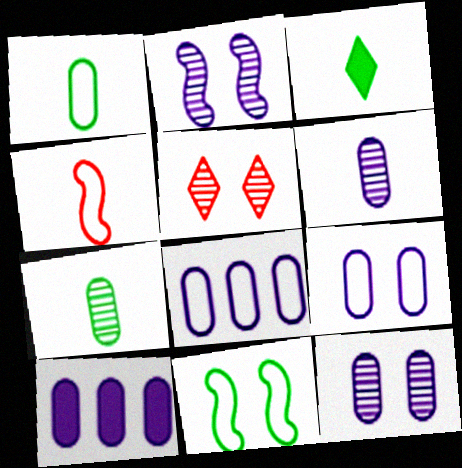[[3, 4, 6], 
[6, 9, 10]]